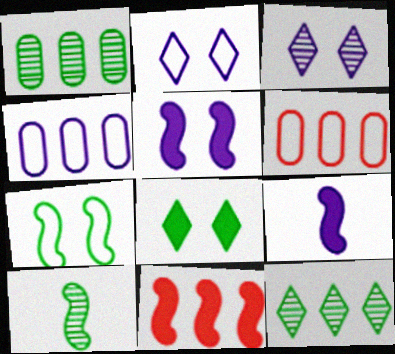[[3, 4, 9], 
[4, 11, 12]]